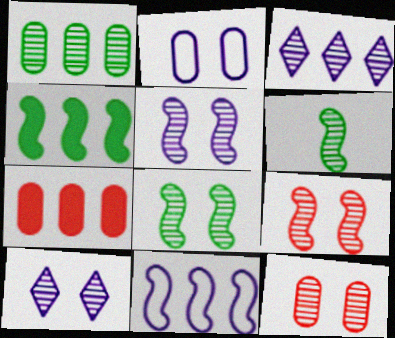[[3, 6, 12], 
[5, 8, 9], 
[8, 10, 12]]